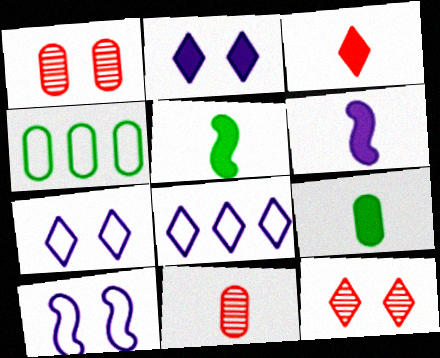[[1, 5, 8], 
[3, 6, 9], 
[4, 6, 12]]